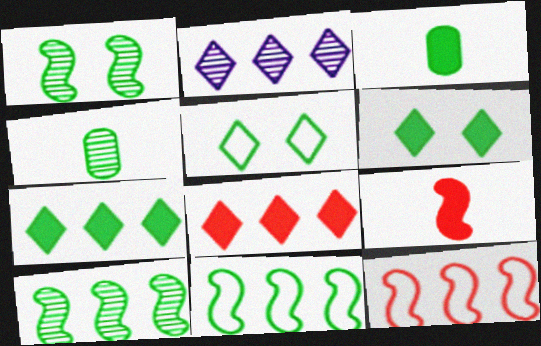[[3, 5, 10], 
[4, 6, 11]]